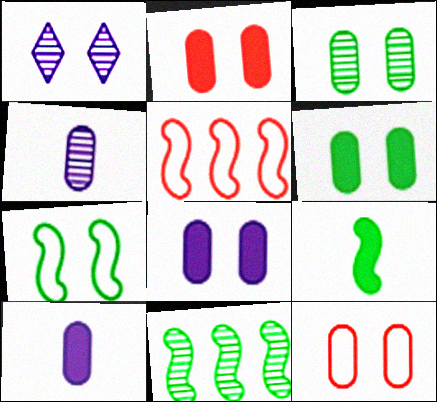[[1, 2, 7], 
[2, 6, 8], 
[3, 8, 12], 
[7, 9, 11]]